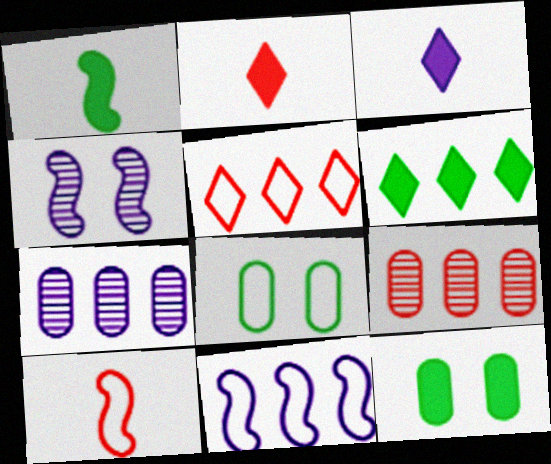[[1, 6, 12], 
[6, 9, 11]]